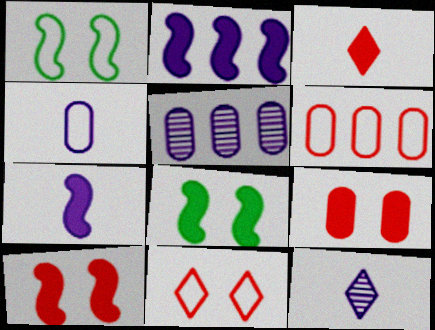[[1, 3, 5], 
[4, 7, 12], 
[6, 8, 12]]